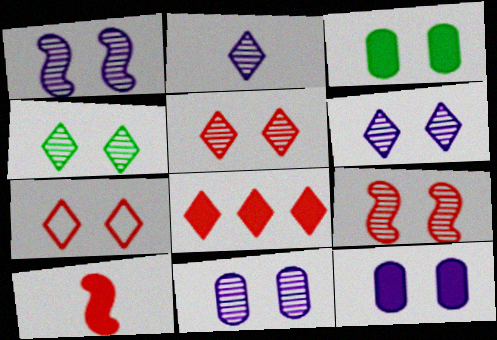[[1, 3, 7], 
[1, 6, 11], 
[4, 5, 6], 
[4, 9, 11]]